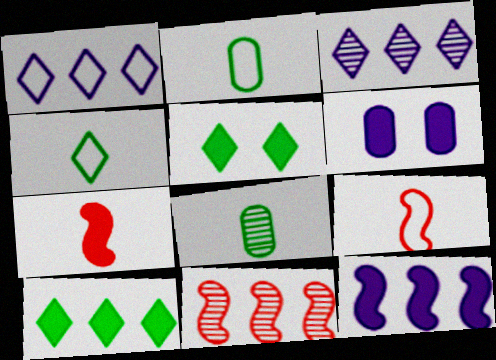[[4, 6, 11], 
[6, 7, 10]]